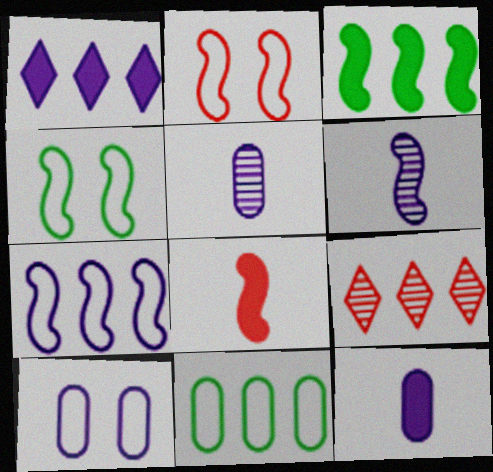[[1, 6, 10], 
[2, 3, 6], 
[4, 9, 12]]